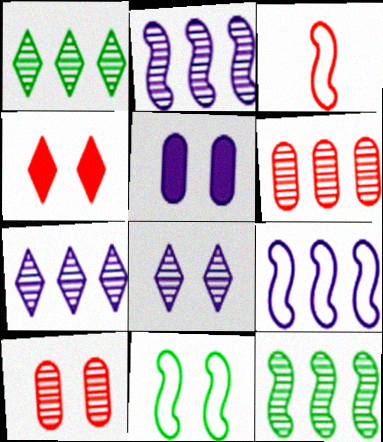[[1, 2, 6], 
[1, 3, 5], 
[3, 4, 6], 
[3, 9, 11], 
[6, 7, 12]]